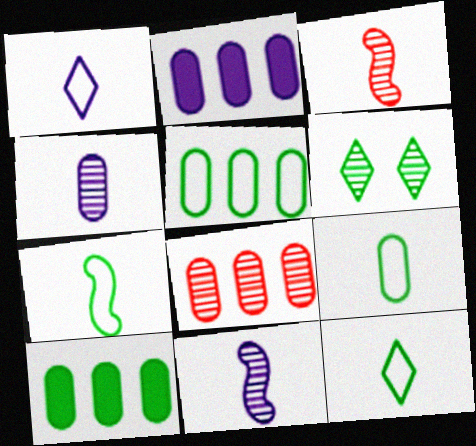[[2, 5, 8], 
[6, 7, 10], 
[6, 8, 11], 
[7, 9, 12]]